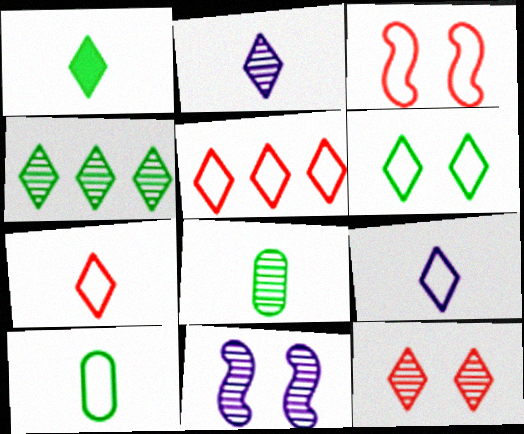[[1, 2, 7], 
[1, 4, 6], 
[2, 4, 12], 
[5, 6, 9]]